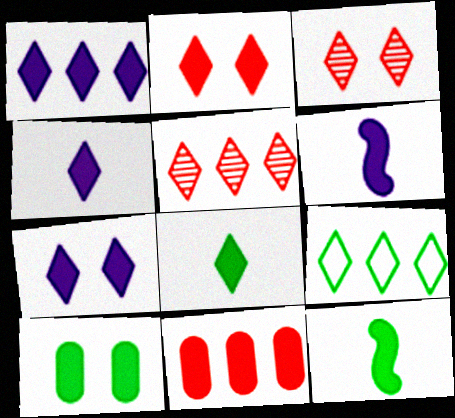[[1, 2, 8], 
[1, 4, 7], 
[1, 5, 9], 
[3, 4, 9], 
[7, 11, 12]]